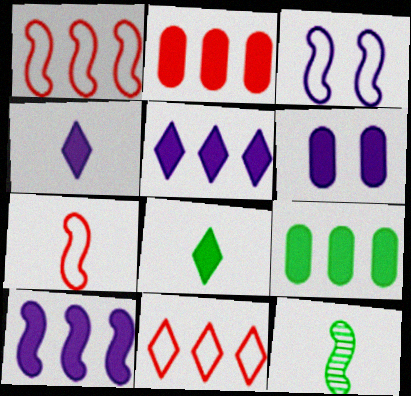[[4, 6, 10], 
[6, 11, 12]]